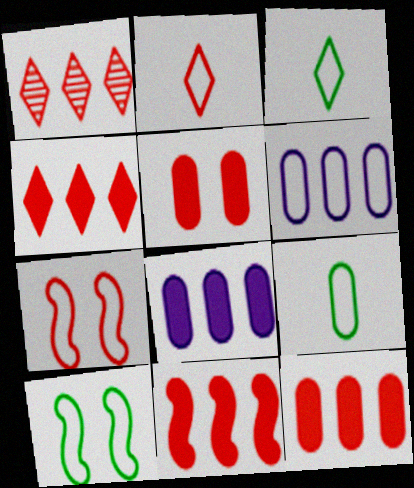[[2, 6, 10], 
[3, 6, 7], 
[4, 11, 12]]